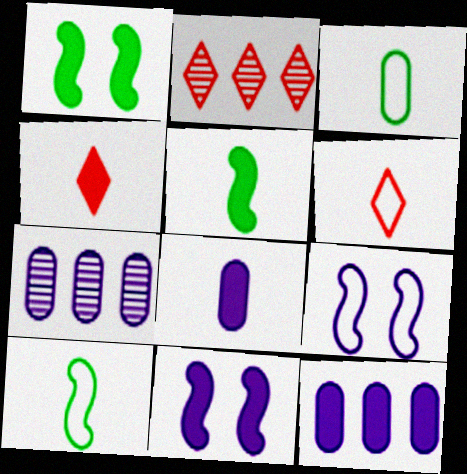[[1, 4, 12], 
[1, 6, 7], 
[2, 3, 11], 
[4, 5, 8]]